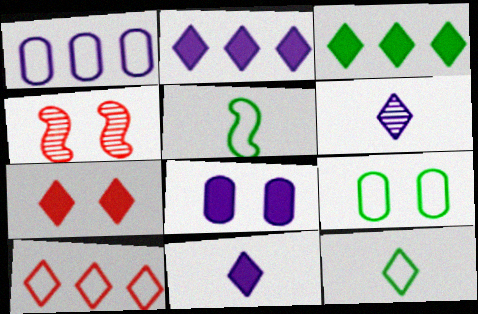[[3, 7, 11]]